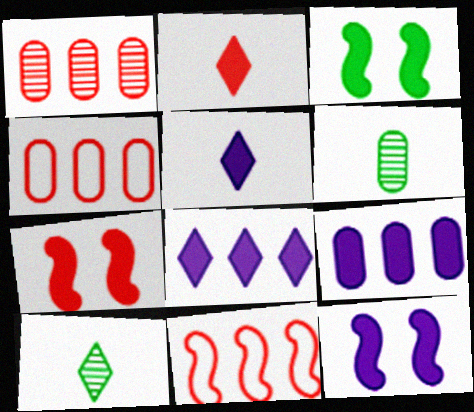[[2, 3, 9], 
[3, 7, 12], 
[4, 10, 12], 
[5, 9, 12]]